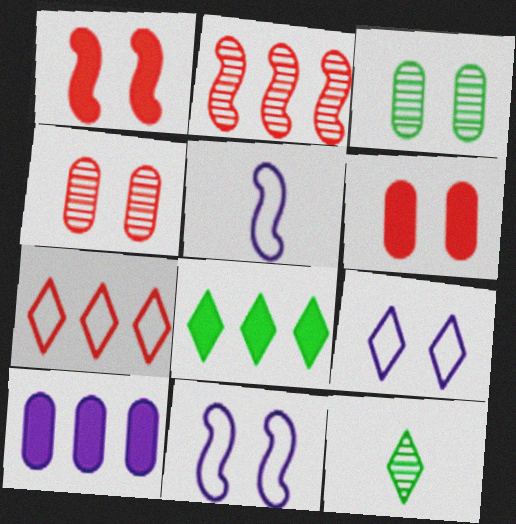[[1, 3, 9], 
[4, 5, 8]]